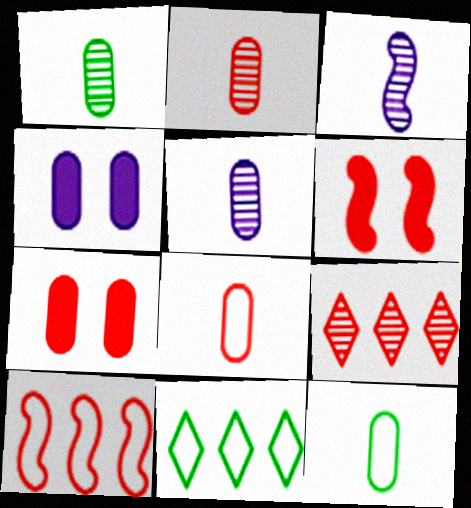[[1, 2, 5], 
[3, 7, 11], 
[5, 6, 11], 
[6, 8, 9]]